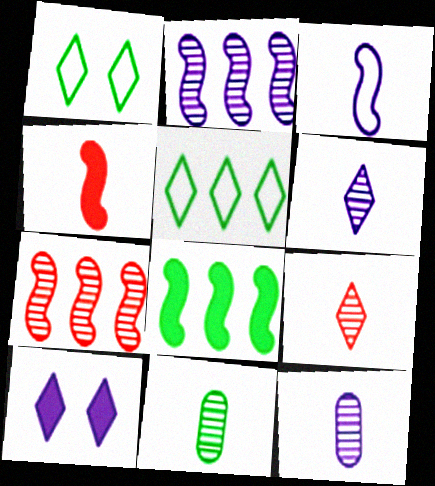[[1, 8, 11], 
[5, 9, 10]]